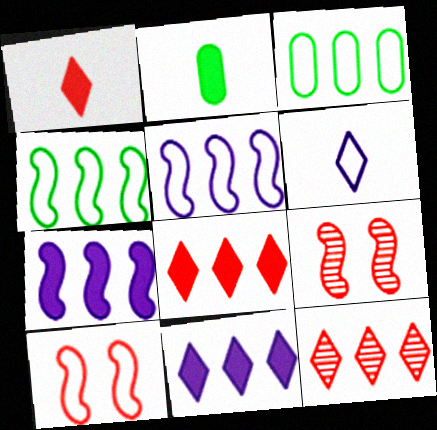[[3, 6, 10], 
[3, 7, 12]]